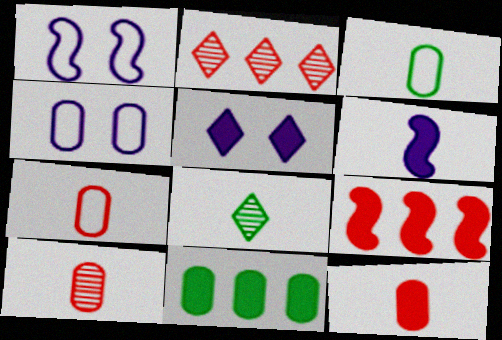[[4, 8, 9], 
[4, 10, 11], 
[6, 7, 8], 
[7, 10, 12]]